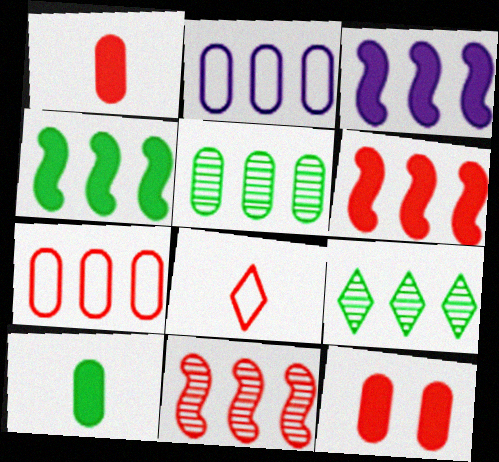[[2, 6, 9], 
[3, 4, 6], 
[3, 7, 9], 
[8, 11, 12]]